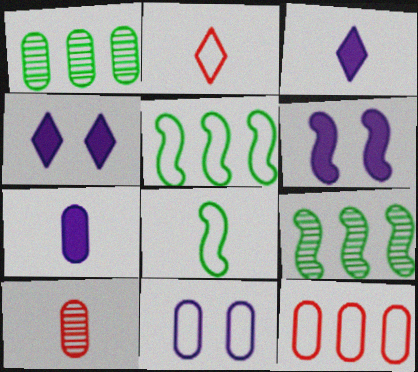[[1, 2, 6], 
[2, 5, 11], 
[3, 8, 10], 
[4, 5, 10]]